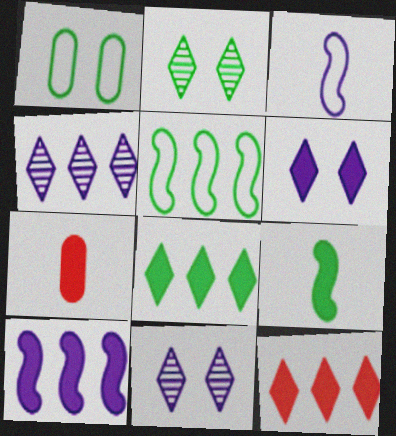[[5, 7, 11]]